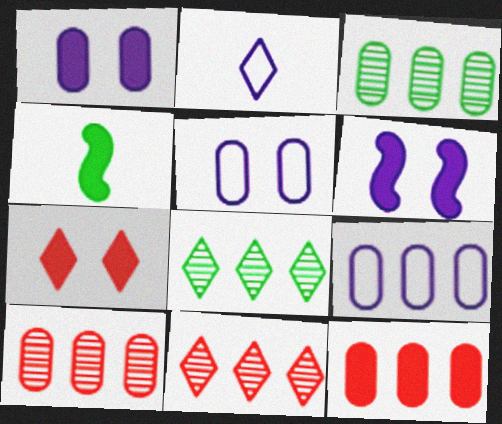[[2, 7, 8], 
[3, 9, 12], 
[4, 5, 11]]